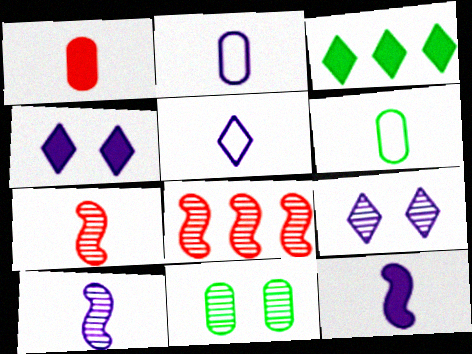[[4, 6, 8]]